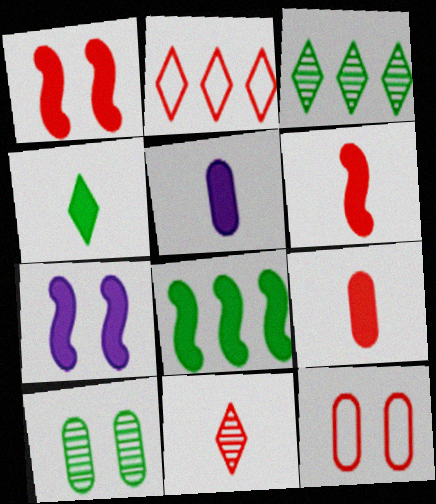[[4, 5, 6], 
[6, 7, 8]]